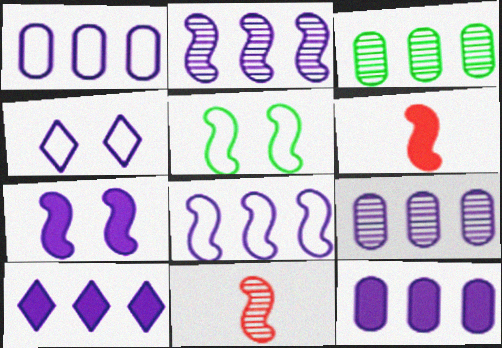[[1, 2, 10], 
[1, 9, 12], 
[2, 5, 6], 
[3, 4, 6], 
[8, 9, 10]]